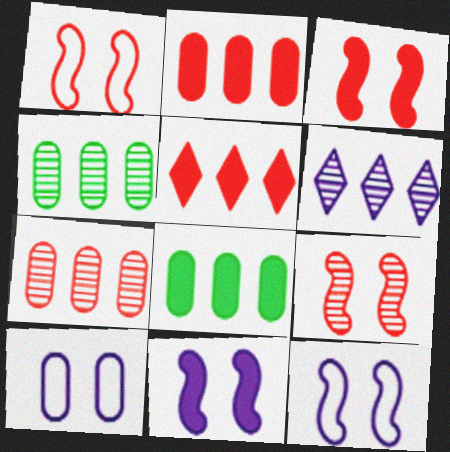[[1, 3, 9]]